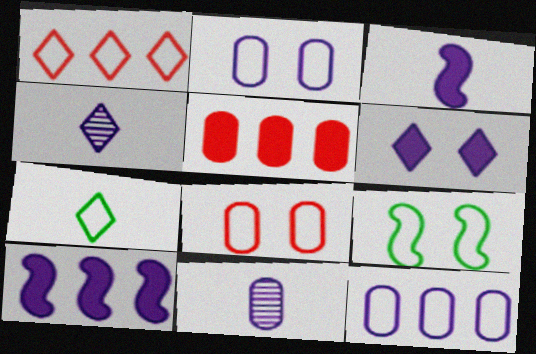[[2, 4, 10], 
[4, 5, 9]]